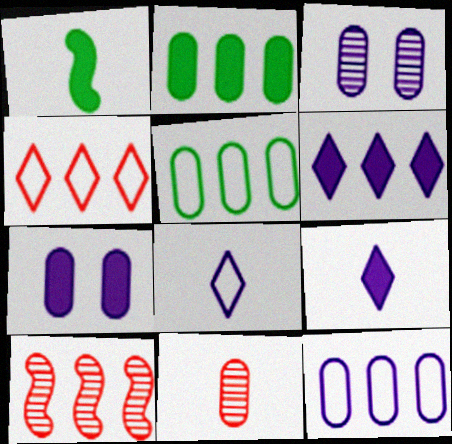[[1, 3, 4], 
[1, 8, 11], 
[5, 6, 10], 
[5, 7, 11]]